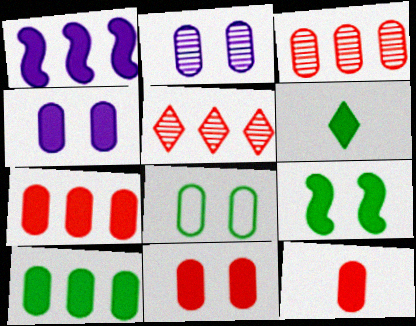[[1, 6, 11], 
[2, 8, 11], 
[4, 10, 12], 
[6, 9, 10], 
[7, 11, 12]]